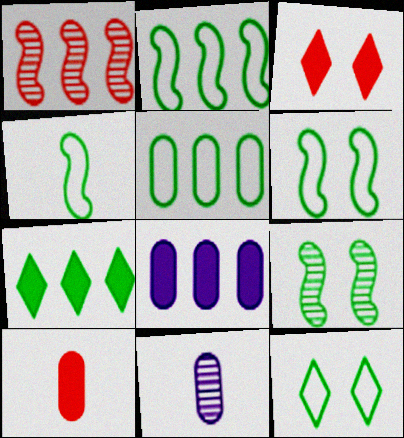[[2, 3, 11], 
[2, 4, 6], 
[4, 5, 12]]